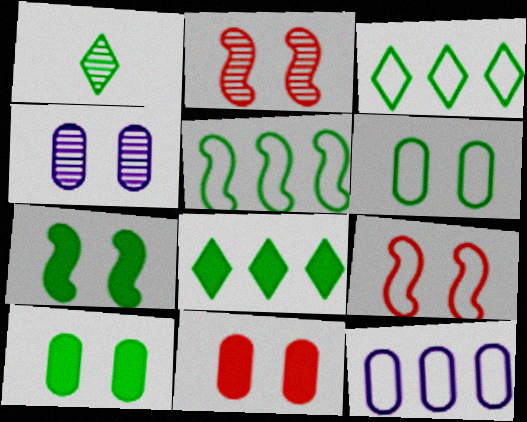[[1, 5, 10], 
[4, 6, 11]]